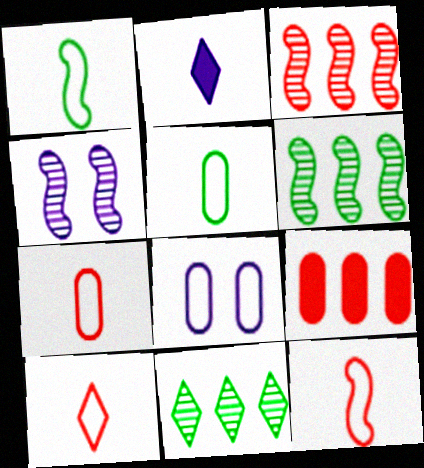[[7, 10, 12]]